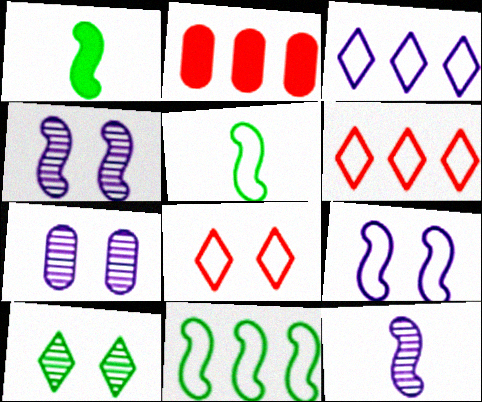[[1, 6, 7]]